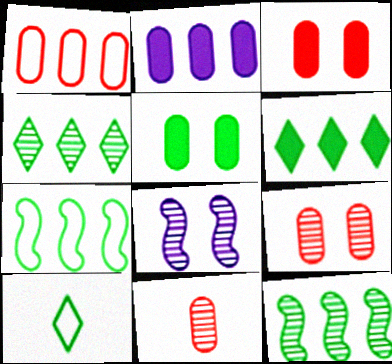[[1, 3, 11], 
[4, 8, 11], 
[5, 10, 12]]